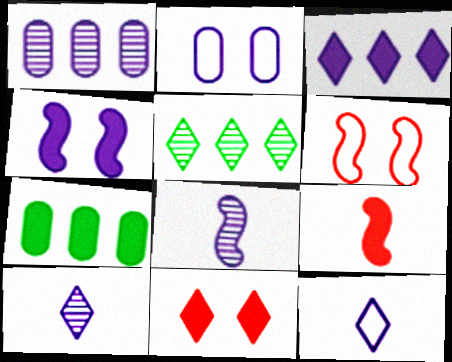[[1, 4, 12], 
[2, 3, 8], 
[2, 5, 9], 
[5, 11, 12], 
[6, 7, 10]]